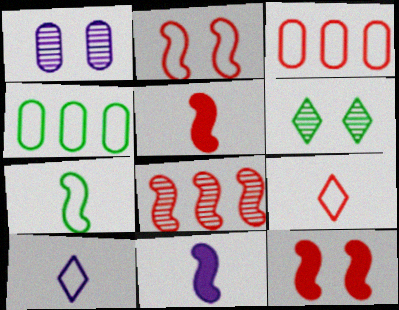[[2, 3, 9], 
[2, 4, 10], 
[2, 5, 8], 
[3, 6, 11]]